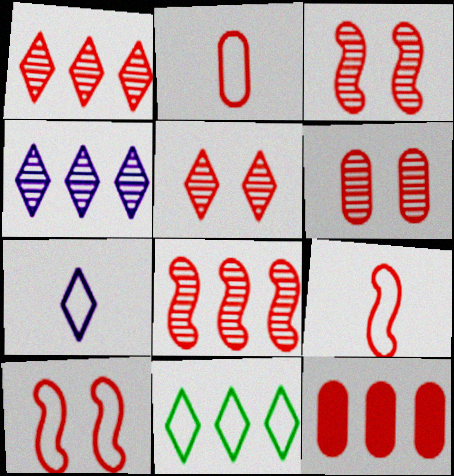[[2, 6, 12], 
[3, 5, 6], 
[5, 9, 12]]